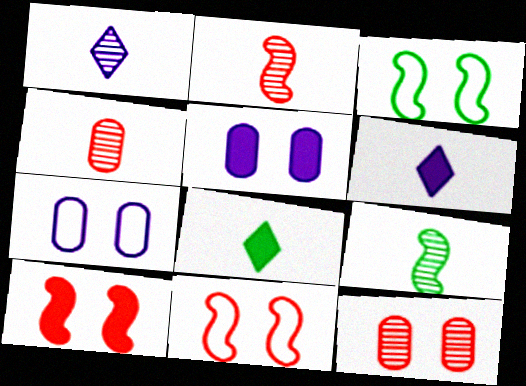[[1, 4, 9]]